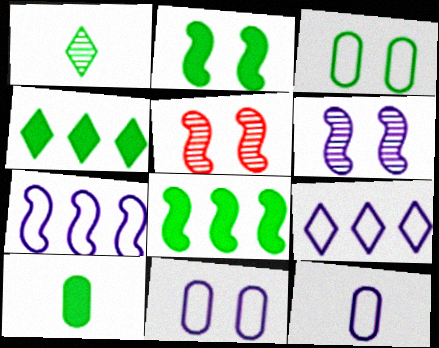[[1, 3, 8], 
[2, 4, 10], 
[4, 5, 12], 
[5, 9, 10]]